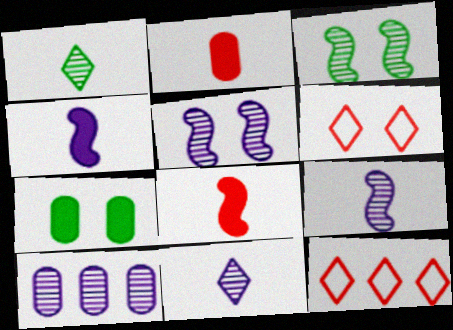[[5, 6, 7], 
[5, 10, 11], 
[7, 9, 12]]